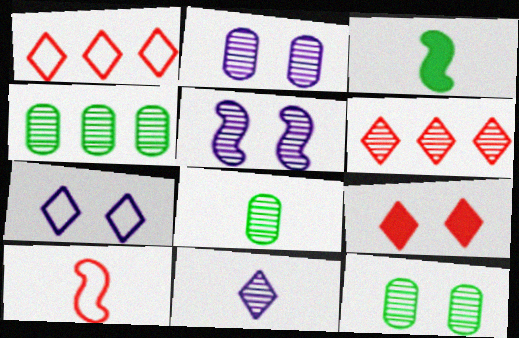[[1, 2, 3], 
[4, 8, 12], 
[5, 6, 8]]